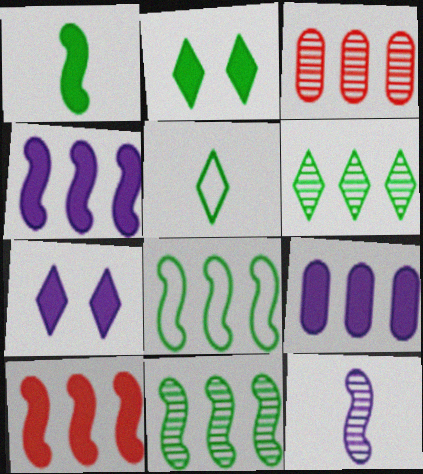[[2, 5, 6]]